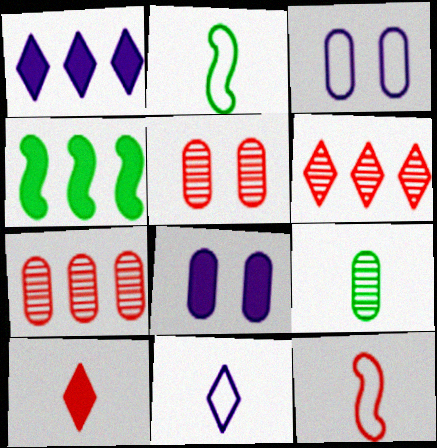[[1, 2, 5], 
[2, 6, 8], 
[4, 5, 11], 
[4, 8, 10]]